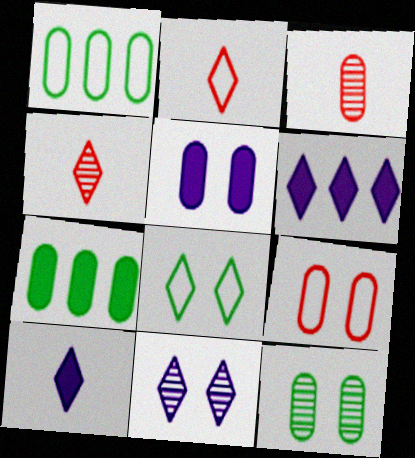[[1, 3, 5], 
[4, 6, 8], 
[5, 9, 12]]